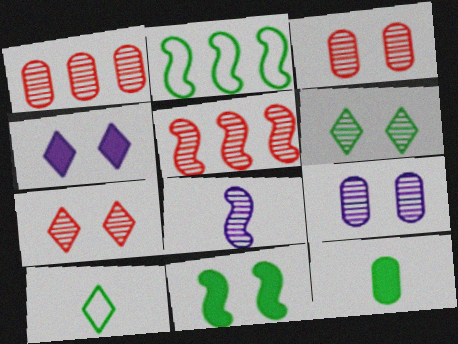[[1, 6, 8], 
[2, 6, 12]]